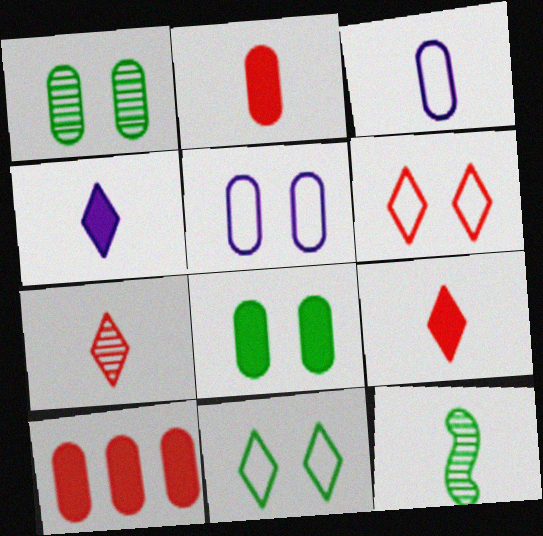[[1, 3, 10], 
[3, 9, 12]]